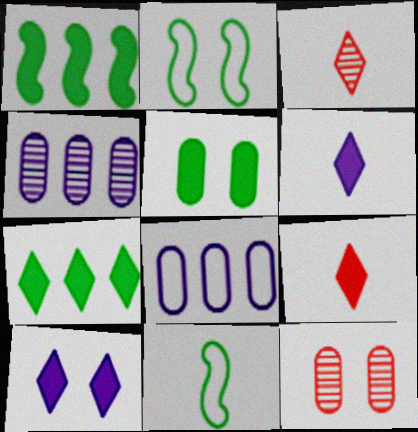[[2, 4, 9], 
[2, 10, 12], 
[7, 9, 10]]